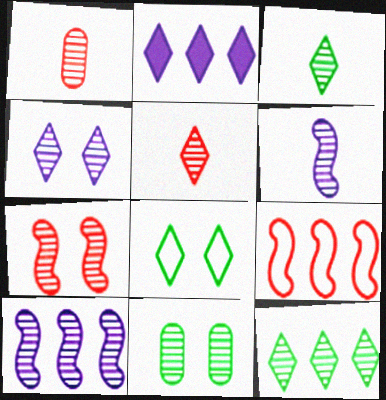[[1, 3, 6], 
[2, 5, 8], 
[4, 5, 12], 
[4, 7, 11], 
[5, 10, 11]]